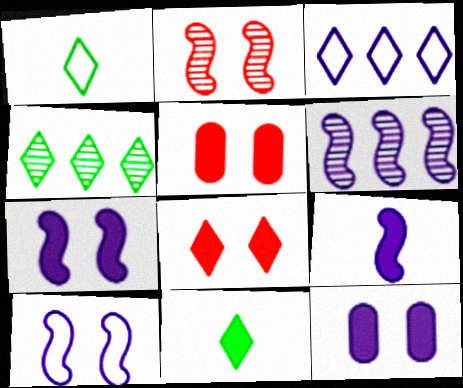[[1, 5, 6], 
[6, 9, 10]]